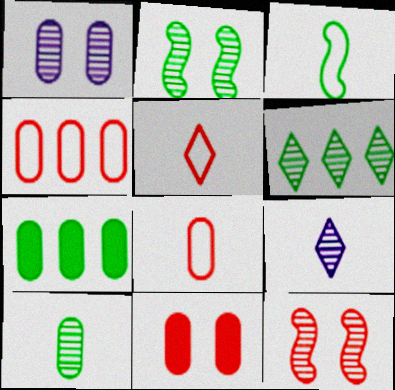[[1, 7, 8], 
[2, 6, 10]]